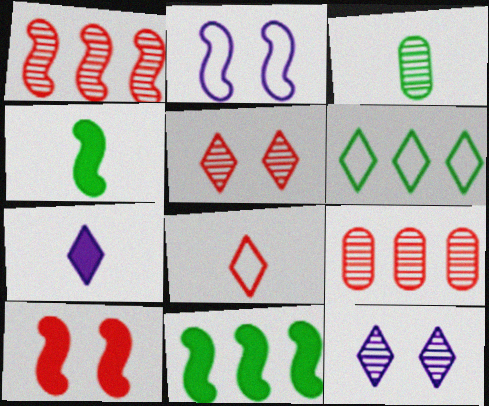[[1, 2, 4], 
[1, 3, 12], 
[5, 6, 7], 
[8, 9, 10]]